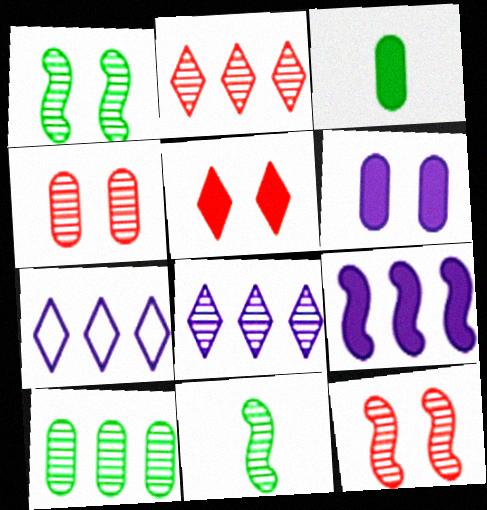[[3, 5, 9], 
[3, 7, 12], 
[4, 8, 11]]